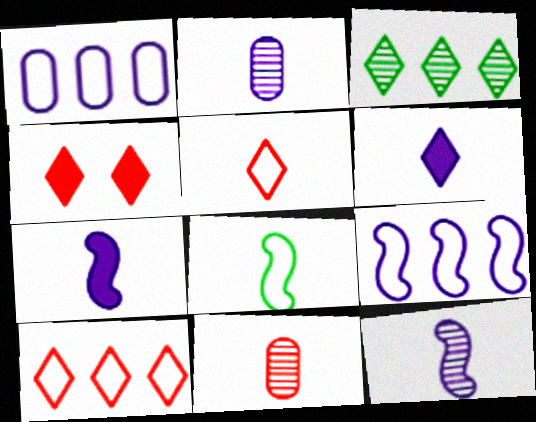[[6, 8, 11]]